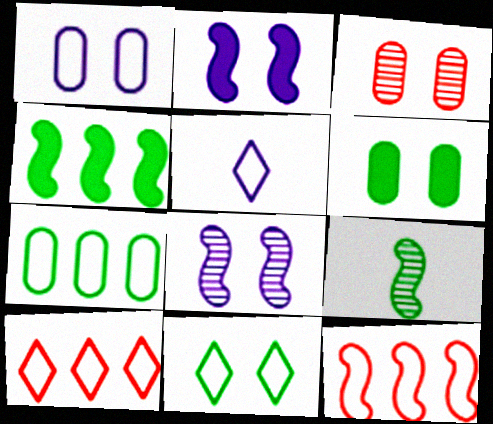[[1, 3, 6], 
[2, 3, 11], 
[2, 9, 12], 
[3, 4, 5], 
[5, 10, 11]]